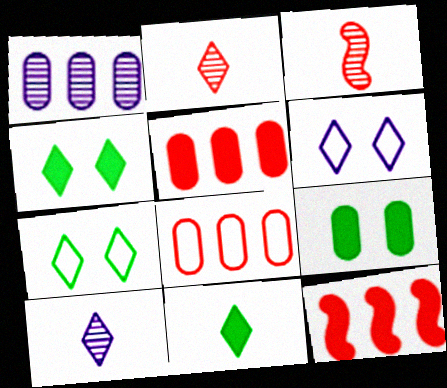[]